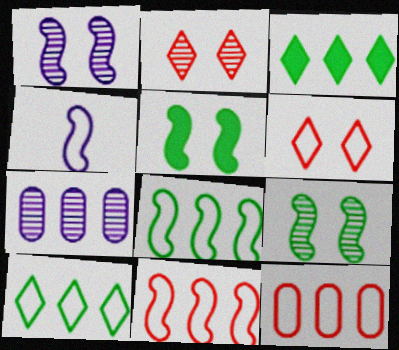[[3, 7, 11]]